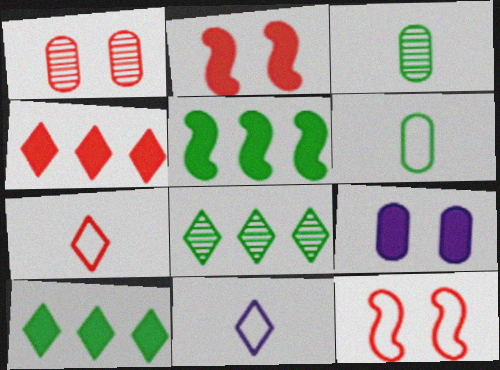[[1, 5, 11]]